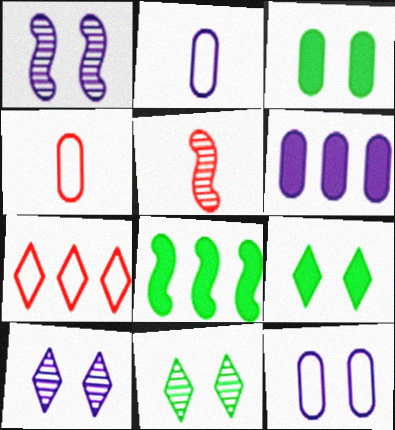[[4, 8, 10]]